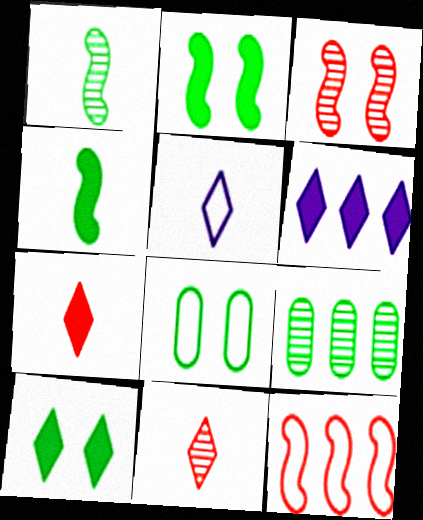[[5, 8, 12], 
[6, 7, 10], 
[6, 9, 12]]